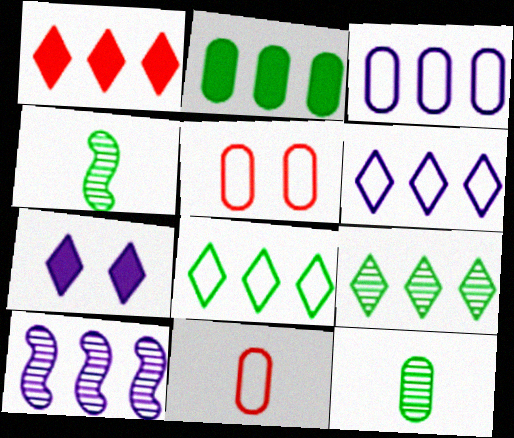[[1, 6, 9]]